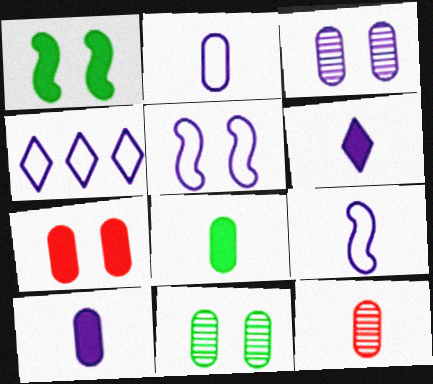[[1, 4, 12], 
[2, 4, 5], 
[2, 8, 12]]